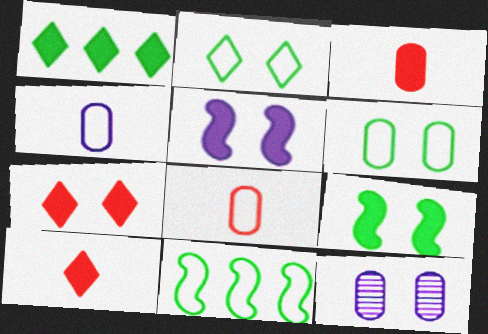[[1, 3, 5], 
[10, 11, 12]]